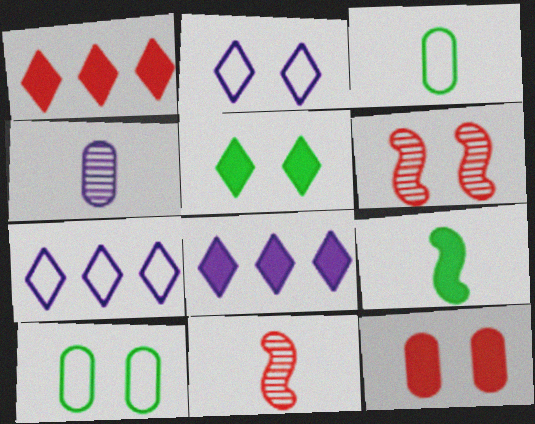[[3, 6, 8], 
[8, 9, 12], 
[8, 10, 11]]